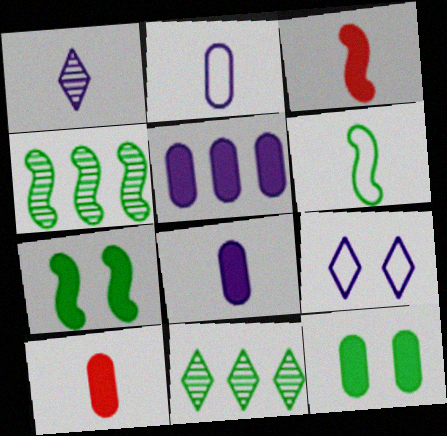[[1, 6, 10], 
[4, 6, 7], 
[4, 9, 10], 
[5, 10, 12], 
[6, 11, 12]]